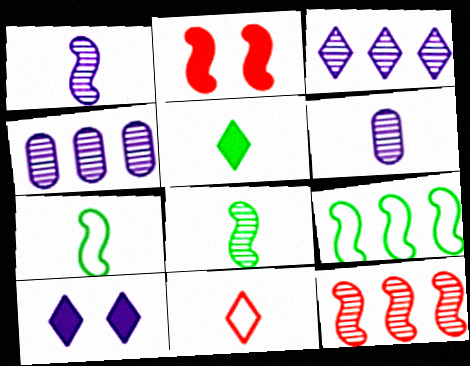[[1, 2, 9]]